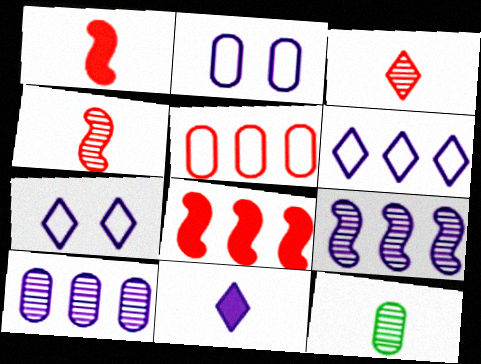[[2, 9, 11], 
[7, 8, 12]]